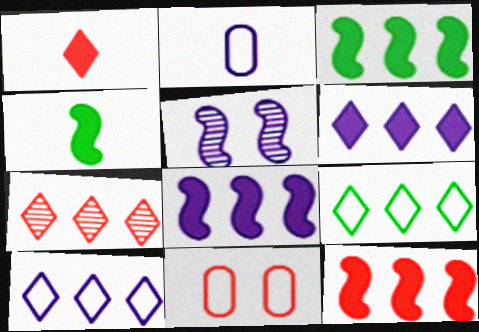[[2, 5, 6], 
[3, 8, 12], 
[6, 7, 9]]